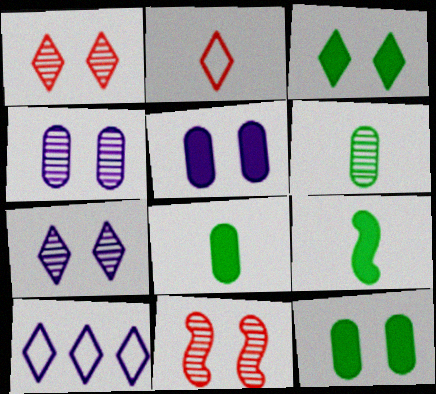[[8, 10, 11]]